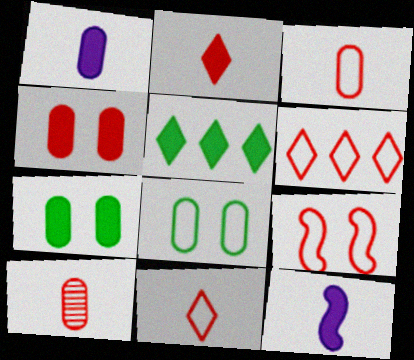[[3, 6, 9], 
[4, 5, 12]]